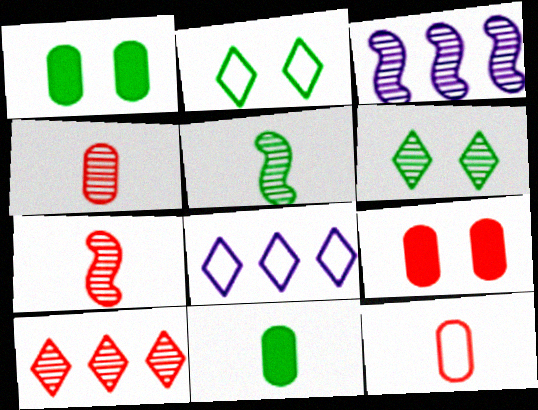[[1, 7, 8], 
[3, 4, 6], 
[5, 8, 9]]